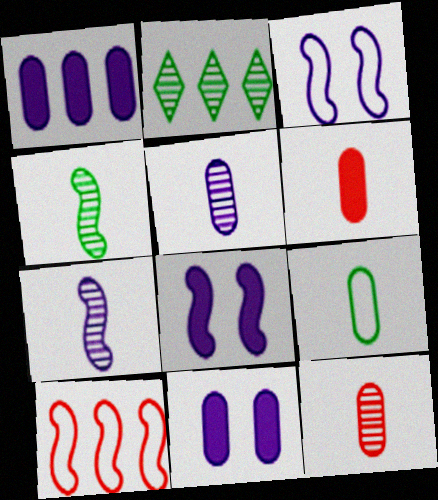[[1, 2, 10], 
[2, 3, 6], 
[4, 8, 10], 
[5, 6, 9]]